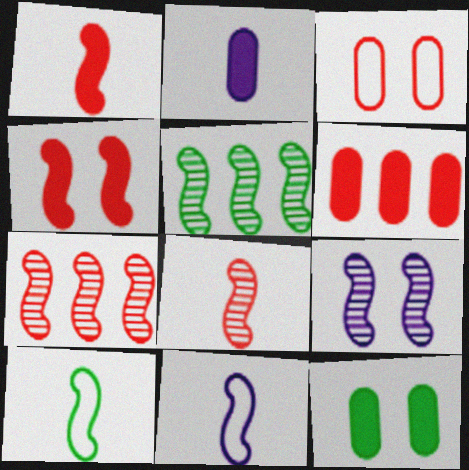[[2, 6, 12], 
[4, 5, 11], 
[5, 8, 9]]